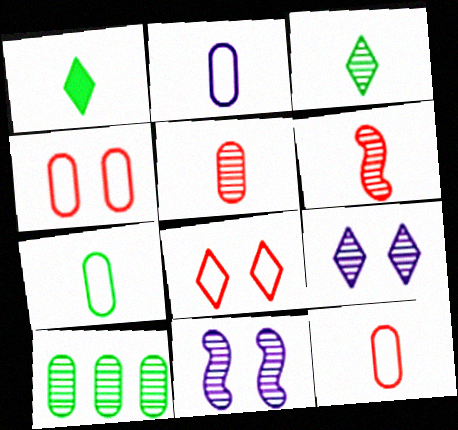[[1, 2, 6], 
[2, 7, 12], 
[6, 9, 10]]